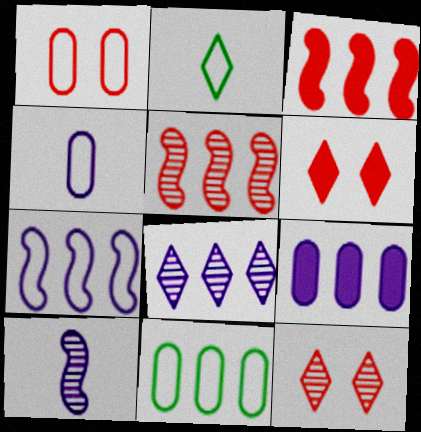[[1, 2, 7], 
[1, 4, 11], 
[2, 6, 8], 
[3, 8, 11], 
[6, 10, 11], 
[7, 8, 9]]